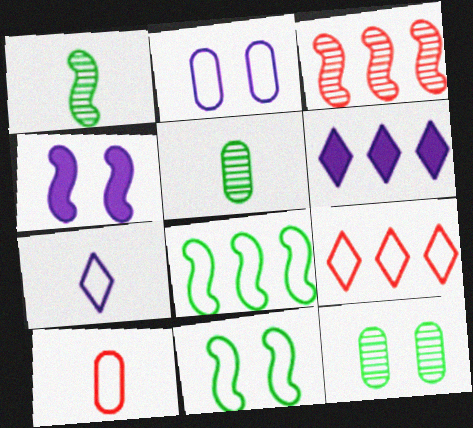[[4, 5, 9]]